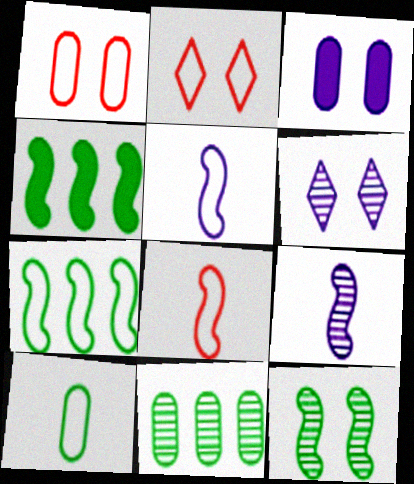[[2, 3, 12]]